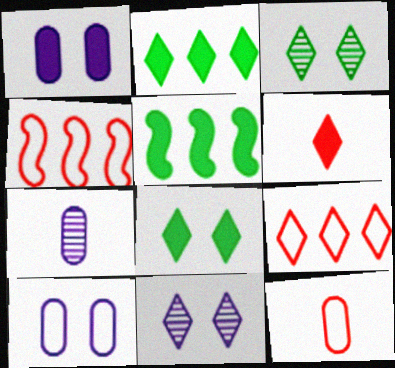[[1, 5, 6], 
[4, 7, 8], 
[5, 11, 12]]